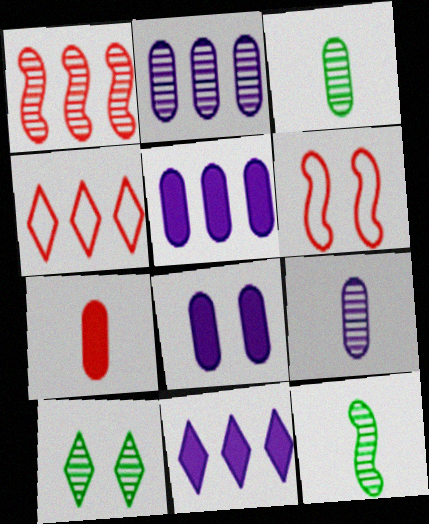[[1, 9, 10], 
[3, 6, 11], 
[4, 8, 12], 
[6, 8, 10]]